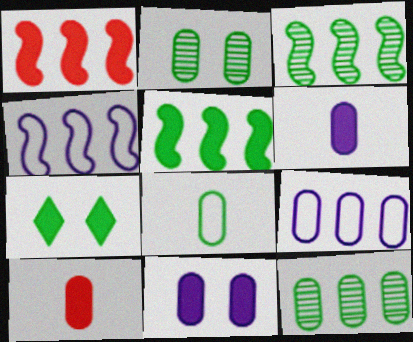[[1, 3, 4], 
[1, 6, 7], 
[2, 9, 10], 
[3, 7, 8]]